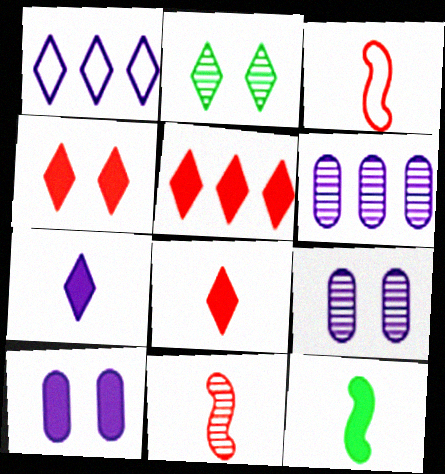[[1, 2, 8], 
[2, 6, 11], 
[4, 5, 8], 
[5, 10, 12]]